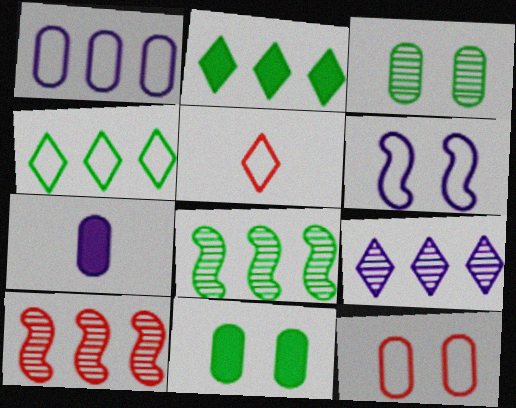[[1, 2, 10], 
[6, 7, 9]]